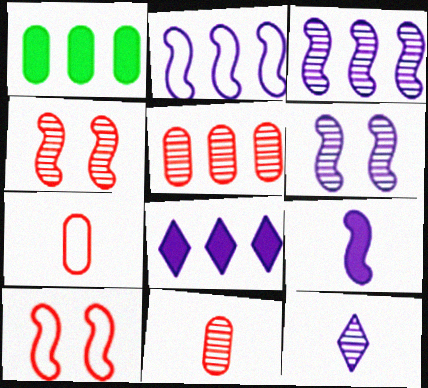[[1, 10, 12], 
[2, 6, 9]]